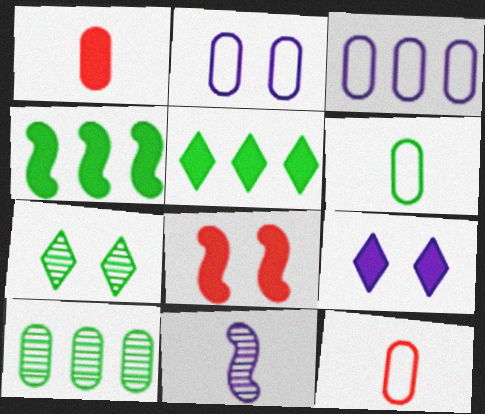[[1, 2, 10], 
[1, 4, 9], 
[2, 7, 8], 
[3, 9, 11], 
[4, 6, 7]]